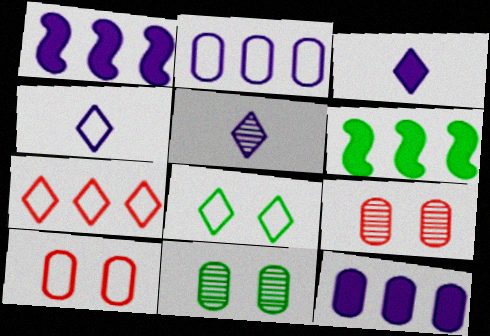[[3, 4, 5], 
[4, 6, 9], 
[4, 7, 8], 
[5, 6, 10]]